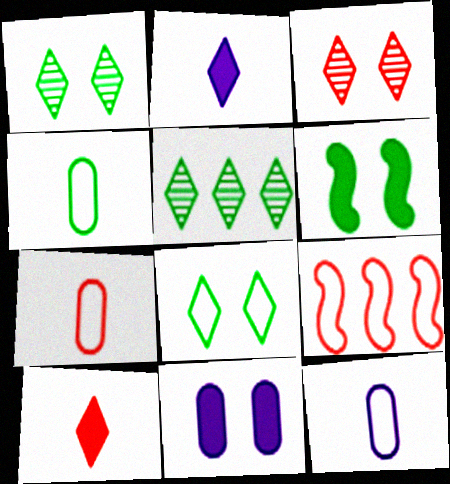[[4, 5, 6], 
[4, 7, 12], 
[8, 9, 12]]